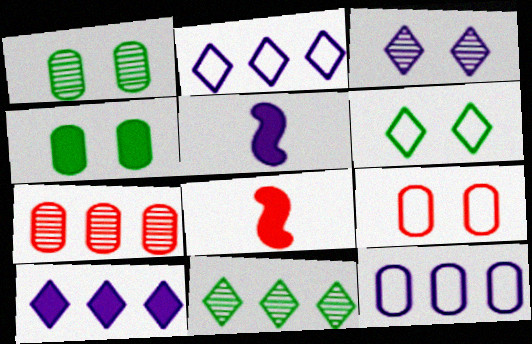[[1, 2, 8], 
[3, 5, 12], 
[4, 8, 10], 
[5, 6, 7], 
[5, 9, 11]]